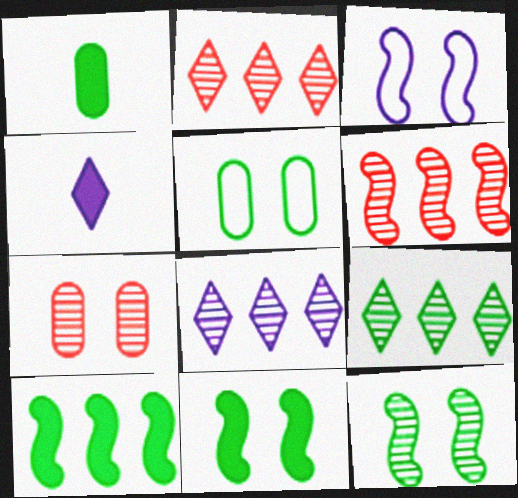[[1, 2, 3], 
[2, 8, 9], 
[4, 5, 6]]